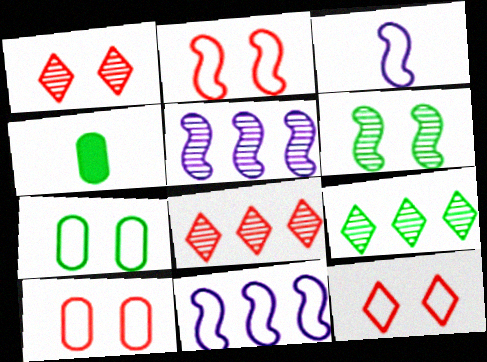[[1, 4, 11], 
[2, 10, 12], 
[4, 5, 12]]